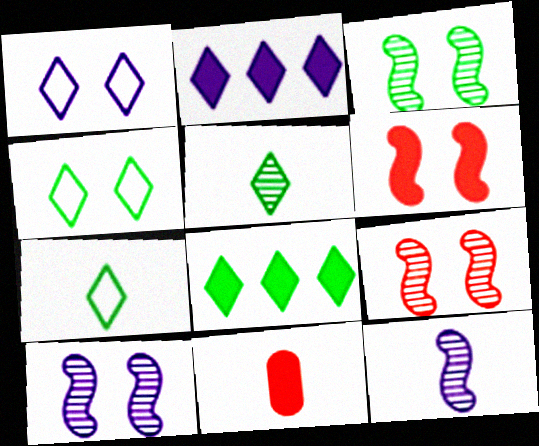[[3, 9, 10], 
[4, 5, 8], 
[7, 11, 12]]